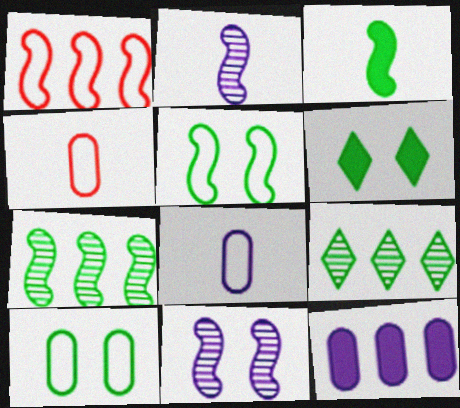[[1, 3, 11], 
[1, 9, 12], 
[3, 5, 7], 
[3, 9, 10]]